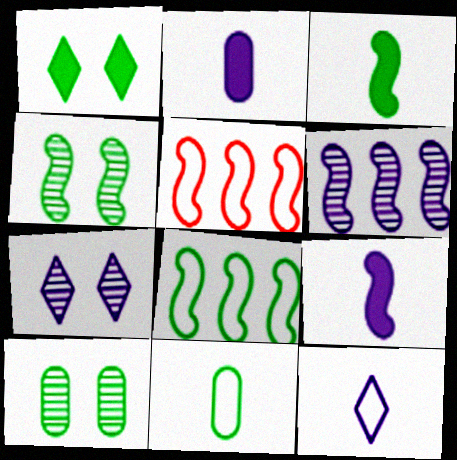[[3, 4, 8], 
[4, 5, 9]]